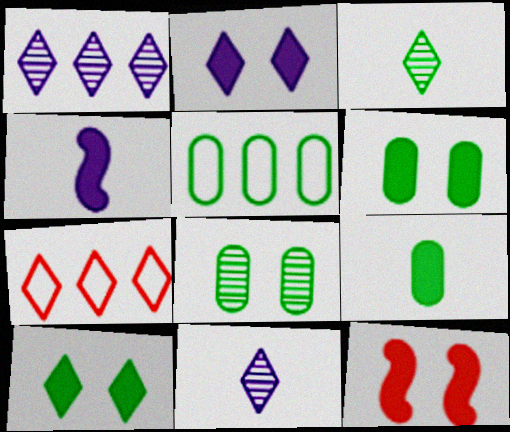[[2, 3, 7], 
[2, 6, 12], 
[4, 7, 8], 
[5, 8, 9], 
[5, 11, 12], 
[7, 10, 11]]